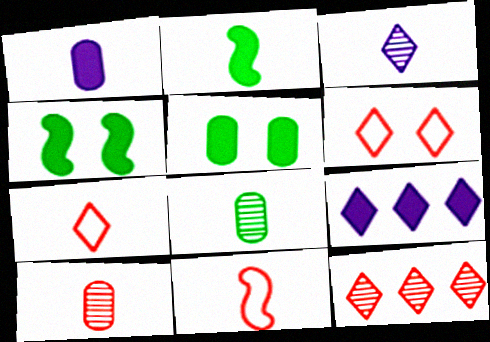[]